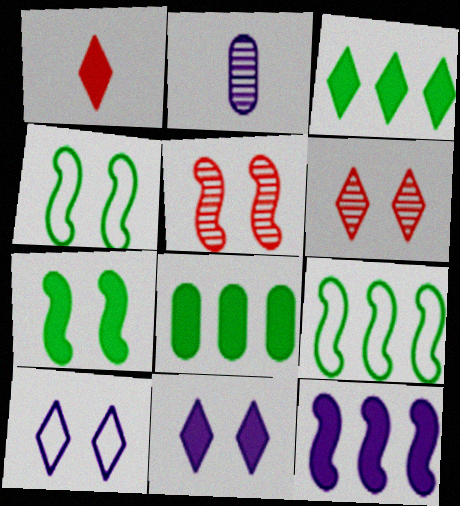[[1, 3, 11], 
[2, 10, 12]]